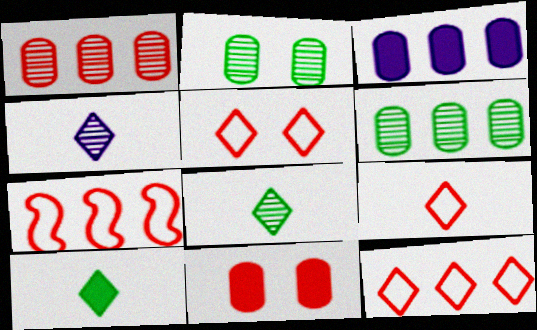[[4, 9, 10], 
[5, 9, 12]]